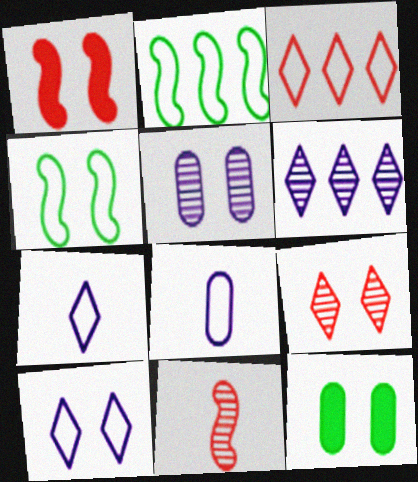[[3, 4, 8]]